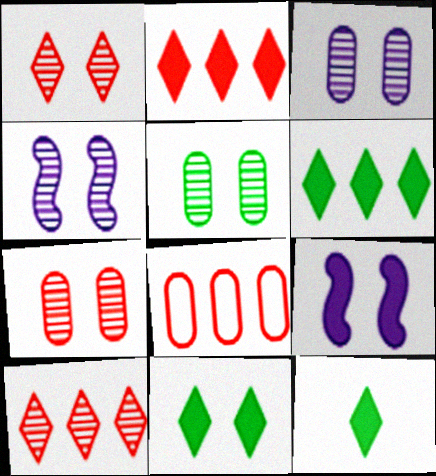[[1, 4, 5], 
[3, 5, 7], 
[4, 8, 12], 
[6, 11, 12]]